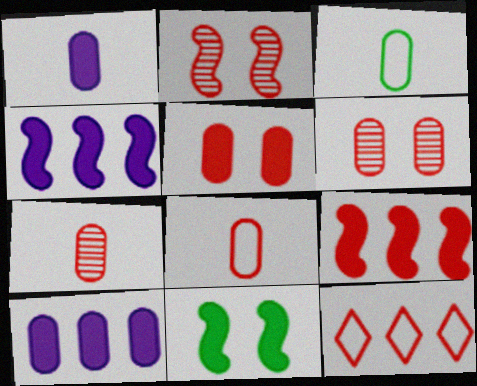[[1, 3, 7], 
[3, 6, 10]]